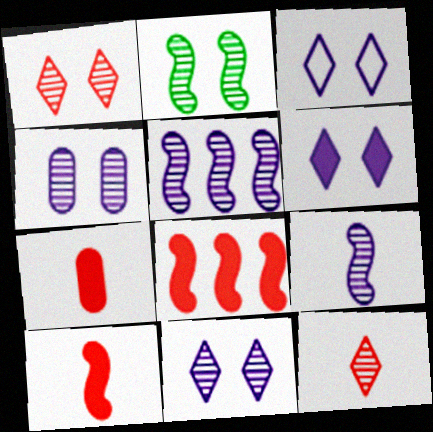[[1, 2, 4], 
[3, 6, 11]]